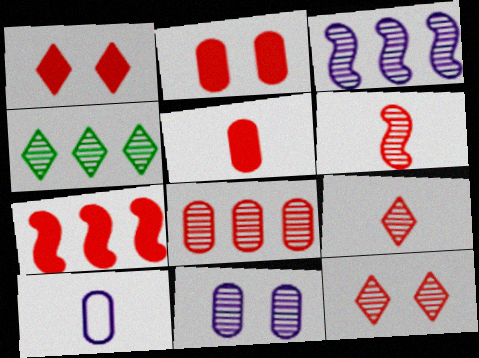[[1, 5, 7], 
[3, 4, 8], 
[4, 6, 11], 
[6, 8, 12]]